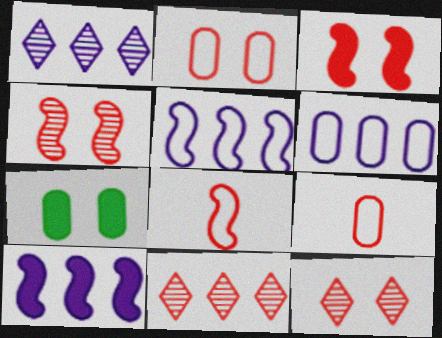[[1, 6, 10], 
[1, 7, 8], 
[2, 3, 12], 
[3, 9, 11]]